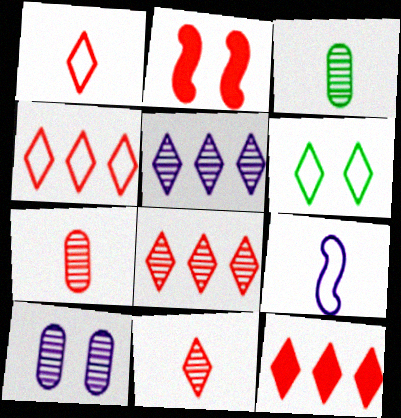[[2, 4, 7], 
[2, 6, 10], 
[4, 8, 12]]